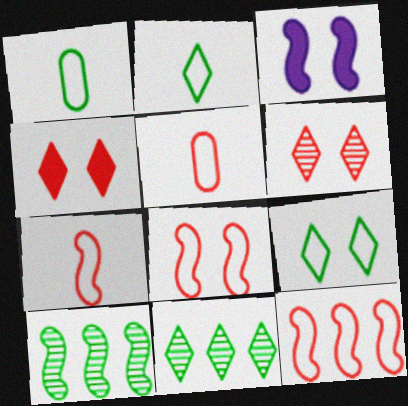[[3, 5, 11], 
[3, 7, 10], 
[7, 8, 12]]